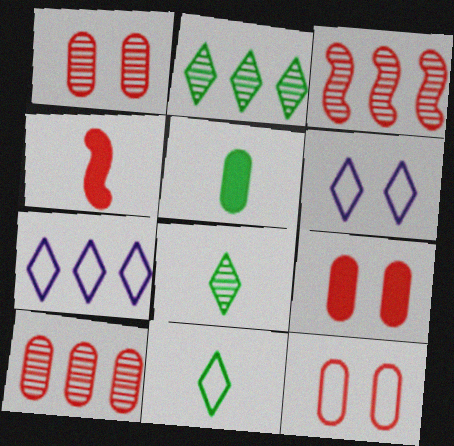[[1, 9, 12], 
[3, 5, 6]]